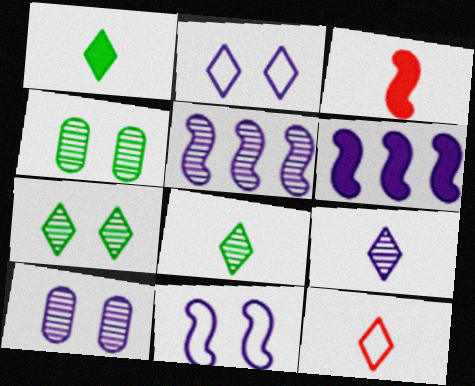[[1, 9, 12], 
[4, 6, 12], 
[5, 9, 10]]